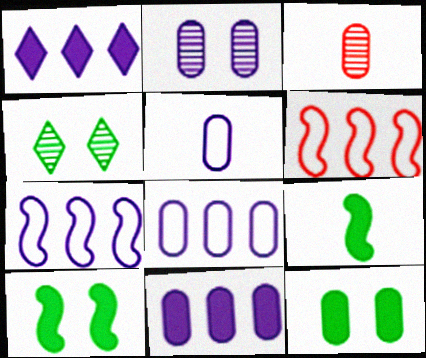[[2, 5, 11], 
[3, 8, 12]]